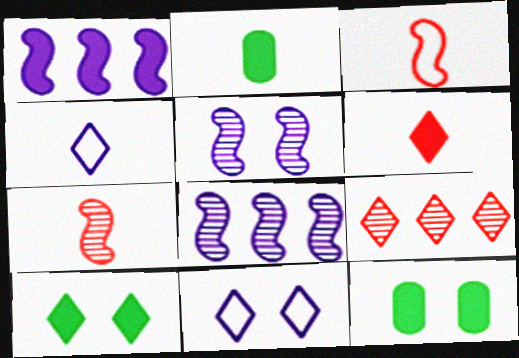[[1, 6, 12], 
[2, 4, 7], 
[4, 9, 10]]